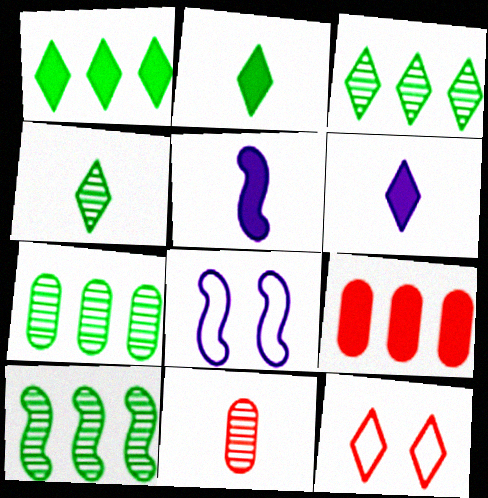[[1, 8, 11], 
[3, 6, 12], 
[3, 7, 10], 
[4, 8, 9], 
[5, 7, 12]]